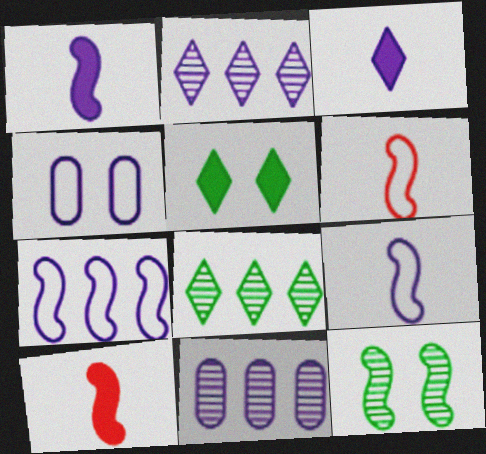[[1, 2, 4], 
[4, 8, 10], 
[5, 6, 11], 
[7, 10, 12]]